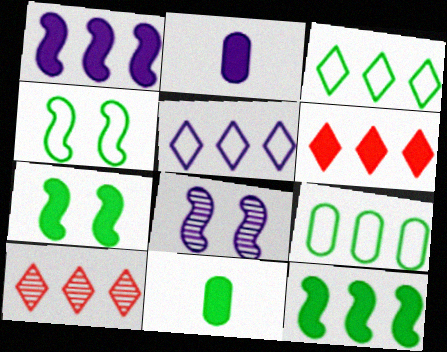[[1, 9, 10], 
[2, 4, 10], 
[2, 5, 8], 
[2, 6, 7]]